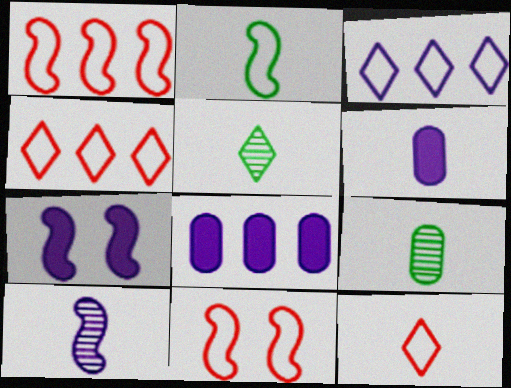[[4, 7, 9], 
[5, 8, 11]]